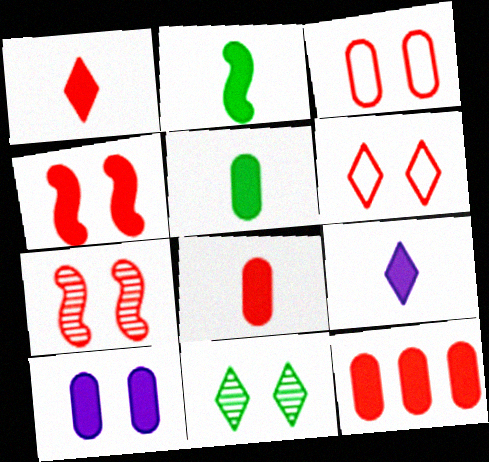[[1, 4, 12], 
[2, 8, 9], 
[5, 10, 12]]